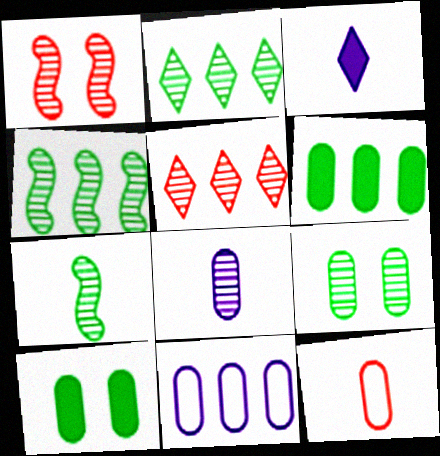[[1, 2, 8], 
[2, 7, 9], 
[3, 7, 12]]